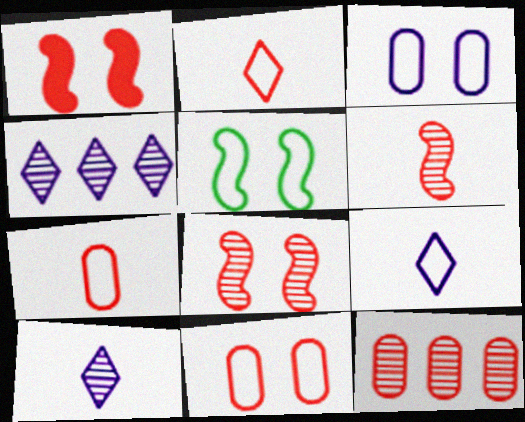[[1, 2, 12]]